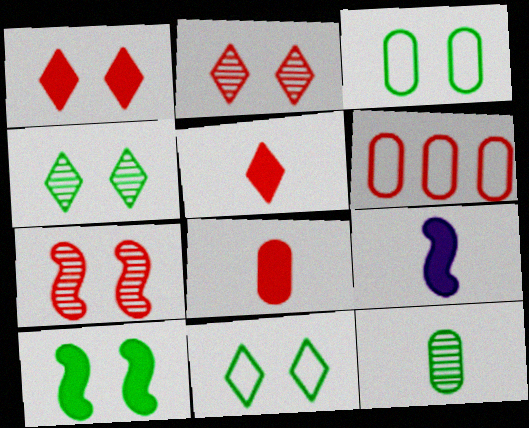[[3, 4, 10], 
[4, 6, 9], 
[5, 6, 7]]